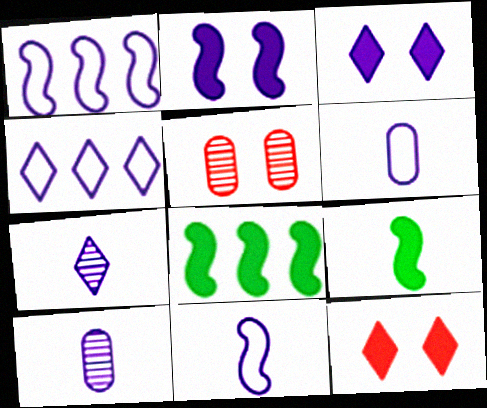[[1, 3, 10], 
[2, 4, 10], 
[3, 4, 7], 
[4, 5, 9]]